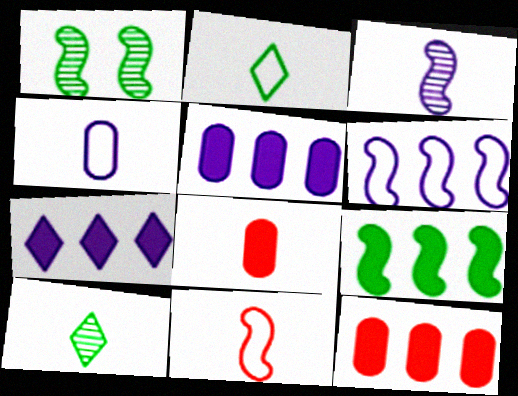[[2, 3, 8], 
[2, 4, 11], 
[7, 9, 12]]